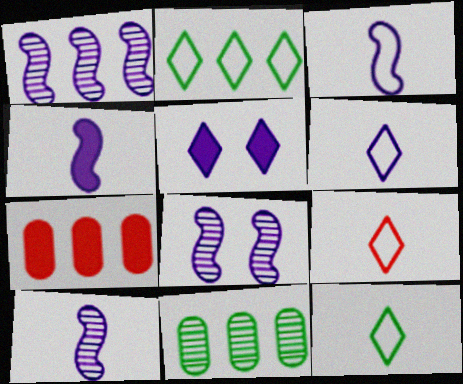[[1, 2, 7], 
[1, 8, 10], 
[3, 4, 10], 
[6, 9, 12], 
[7, 8, 12]]